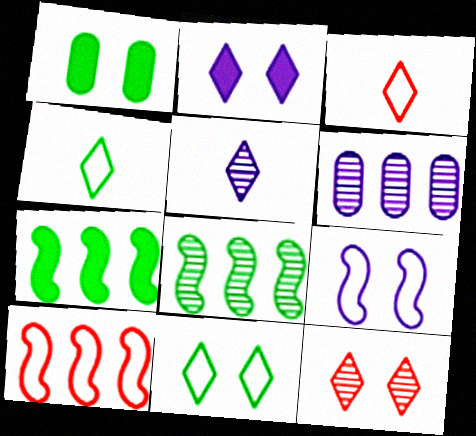[[1, 4, 8], 
[1, 5, 10], 
[1, 9, 12], 
[2, 11, 12]]